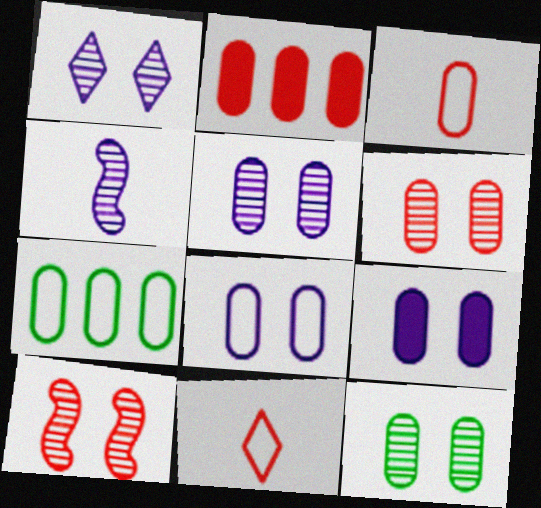[[1, 10, 12], 
[2, 3, 6], 
[2, 10, 11], 
[3, 7, 8], 
[5, 6, 12], 
[5, 8, 9]]